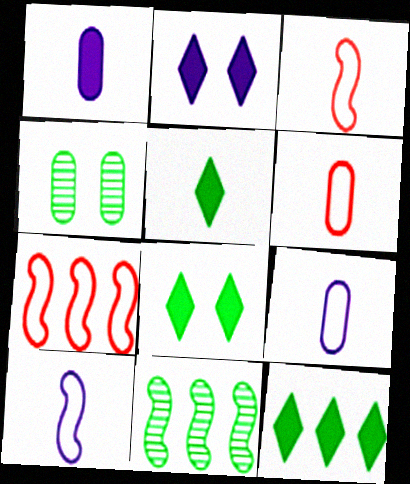[[2, 6, 11], 
[5, 8, 12]]